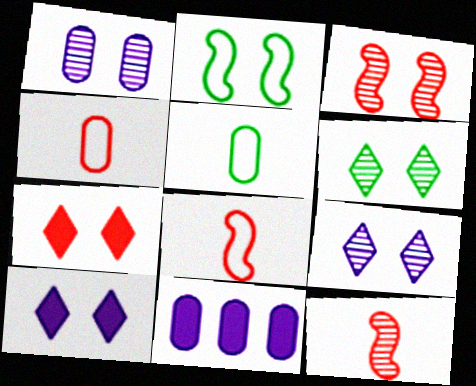[[1, 2, 7], 
[1, 3, 6], 
[6, 8, 11]]